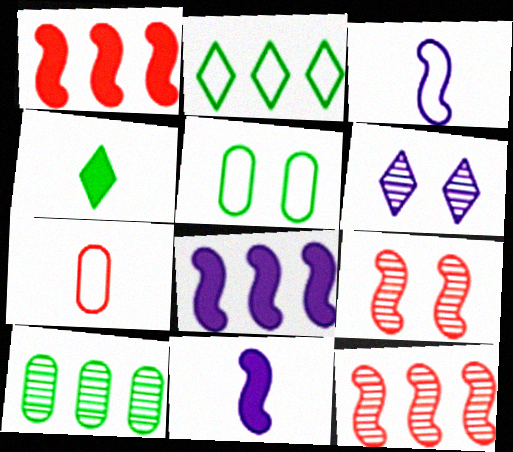[]